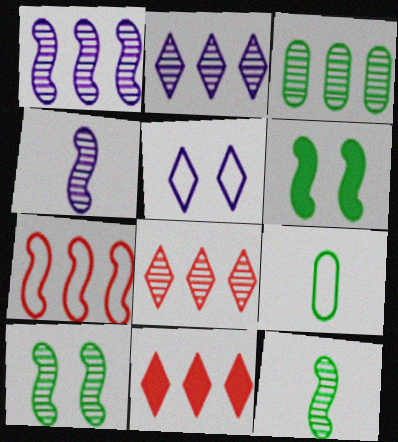[[1, 3, 8], 
[4, 6, 7], 
[5, 7, 9]]